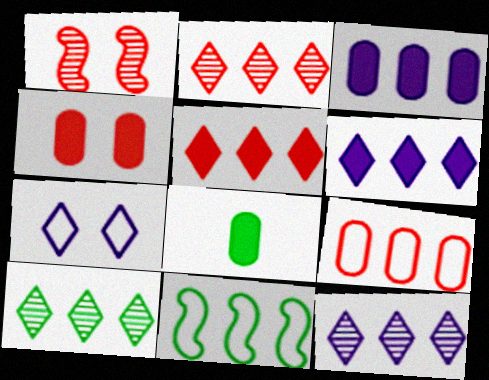[[2, 3, 11], 
[2, 10, 12], 
[3, 4, 8]]